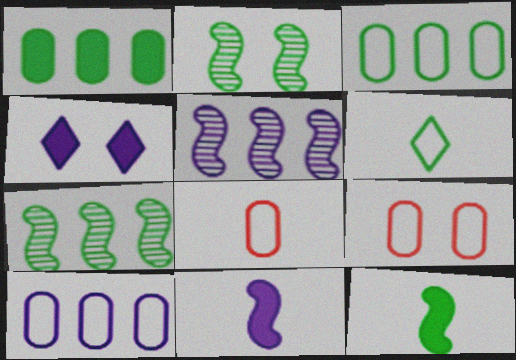[[1, 2, 6], 
[2, 4, 9], 
[4, 7, 8]]